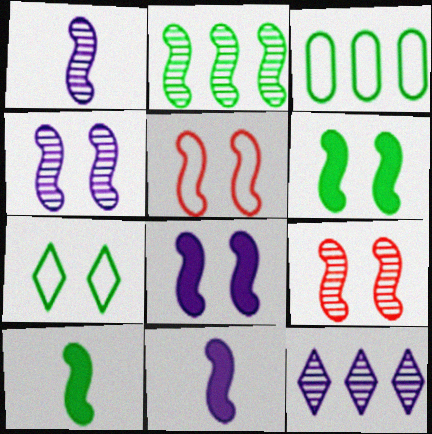[[1, 2, 9], 
[2, 5, 11], 
[4, 5, 6]]